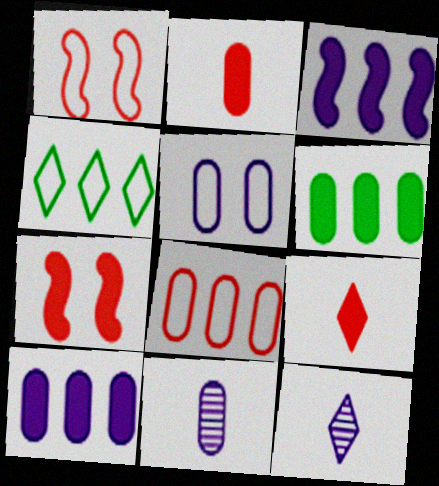[[1, 6, 12], 
[3, 5, 12], 
[4, 7, 11], 
[5, 10, 11]]